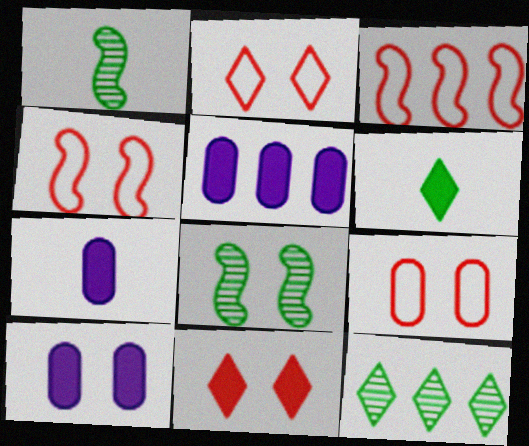[[1, 2, 5], 
[2, 4, 9], 
[2, 8, 10], 
[3, 5, 12], 
[4, 7, 12], 
[5, 7, 10]]